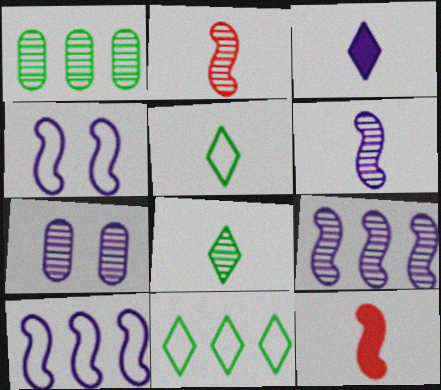[[3, 7, 10], 
[7, 11, 12]]